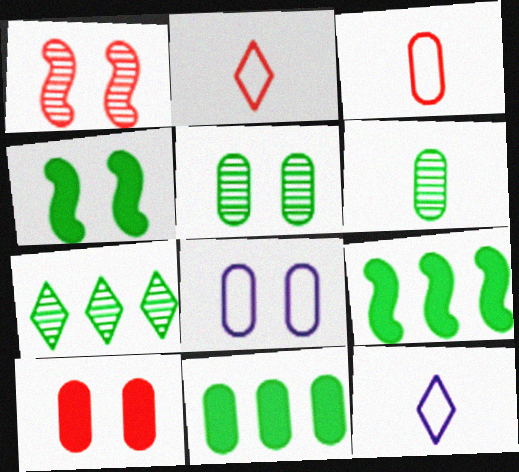[[1, 11, 12], 
[5, 8, 10]]